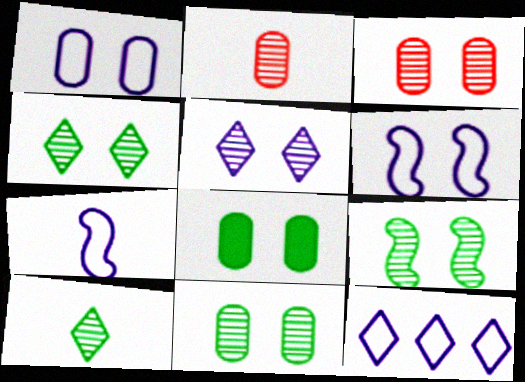[[1, 3, 8], 
[1, 7, 12], 
[3, 5, 9], 
[4, 9, 11]]